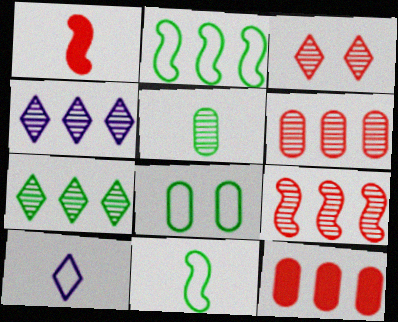[[1, 4, 8], 
[1, 5, 10], 
[2, 4, 12]]